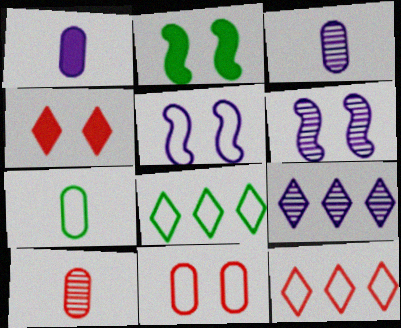[[1, 5, 9], 
[1, 7, 10], 
[2, 3, 12], 
[3, 6, 9], 
[5, 7, 12]]